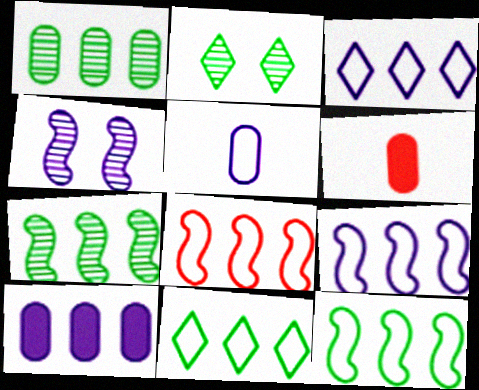[[2, 6, 9], 
[4, 6, 11], 
[8, 9, 12]]